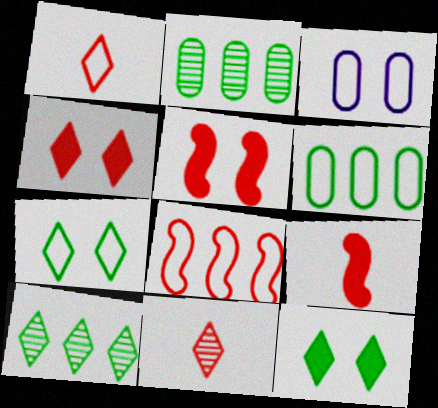[[3, 9, 10]]